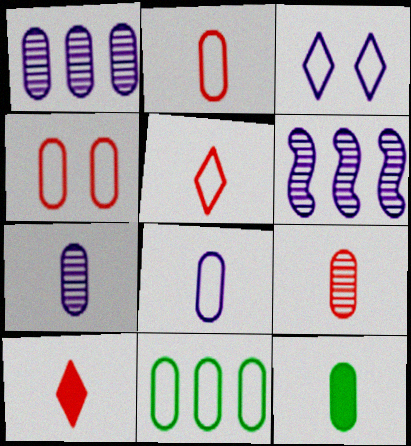[[1, 4, 12], 
[2, 7, 12], 
[4, 8, 11], 
[8, 9, 12]]